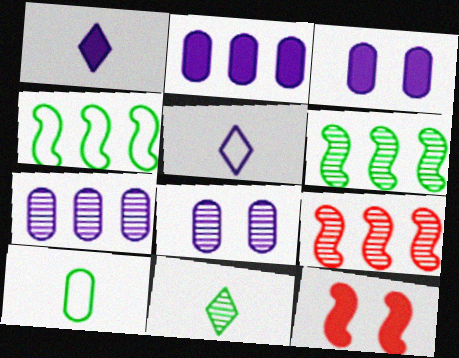[[8, 9, 11]]